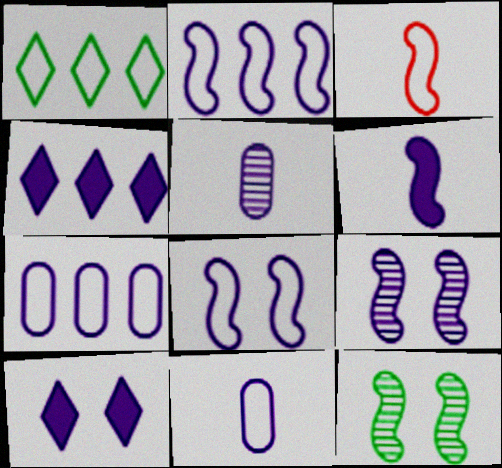[[2, 5, 10], 
[2, 6, 9], 
[4, 5, 8], 
[4, 9, 11]]